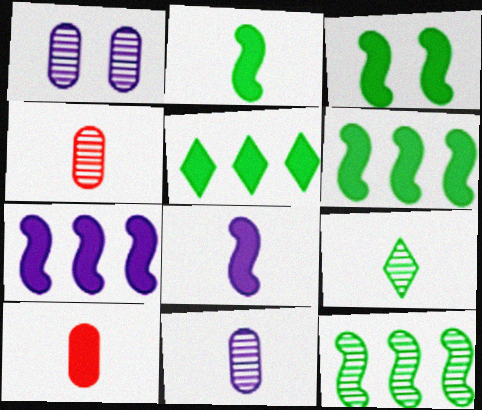[[2, 3, 6]]